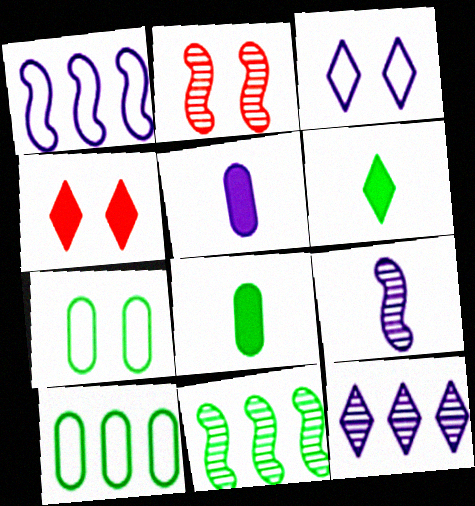[[2, 9, 11], 
[4, 9, 10], 
[6, 7, 11]]